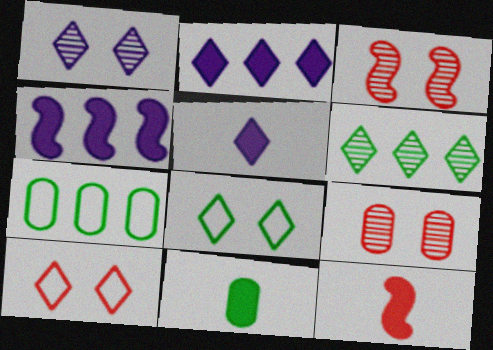[[1, 7, 12], 
[3, 5, 7], 
[5, 6, 10], 
[5, 11, 12]]